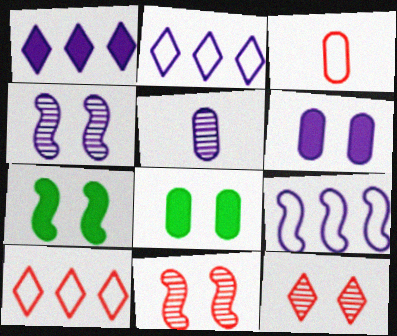[[5, 7, 10]]